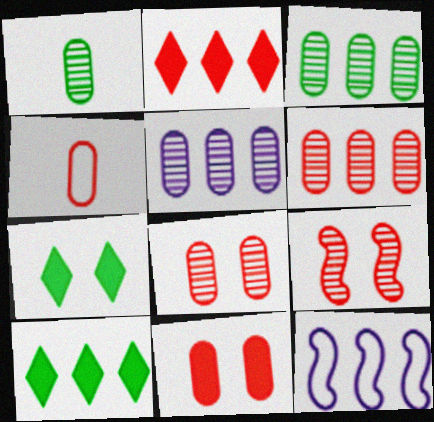[[1, 5, 8], 
[2, 3, 12], 
[2, 4, 9], 
[3, 5, 6], 
[4, 6, 11], 
[6, 10, 12]]